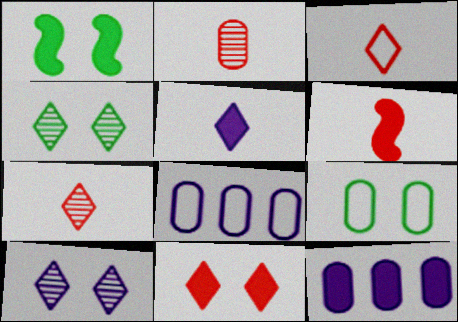[[1, 4, 9], 
[1, 7, 8], 
[2, 3, 6], 
[2, 9, 12], 
[4, 6, 8]]